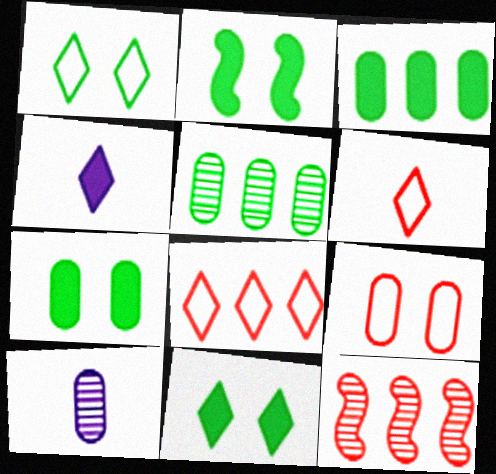[[2, 7, 11], 
[2, 8, 10], 
[3, 9, 10]]